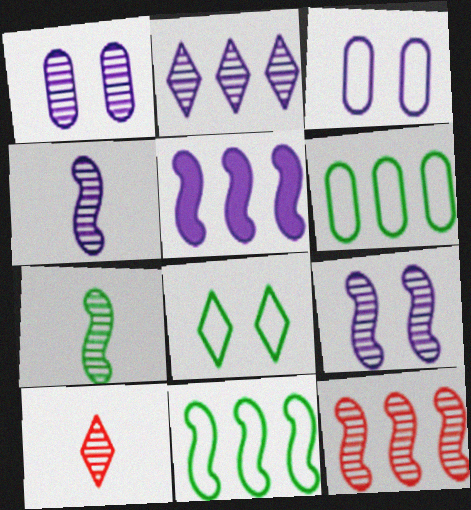[[1, 2, 4], 
[5, 11, 12], 
[7, 9, 12]]